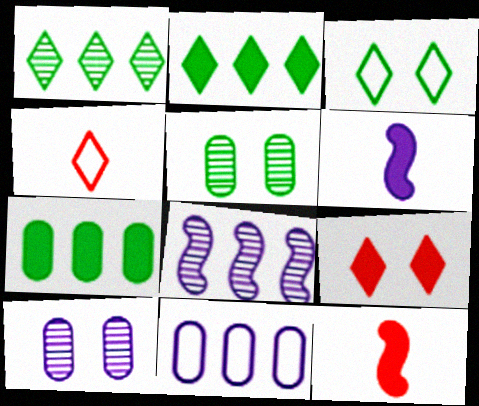[[6, 7, 9]]